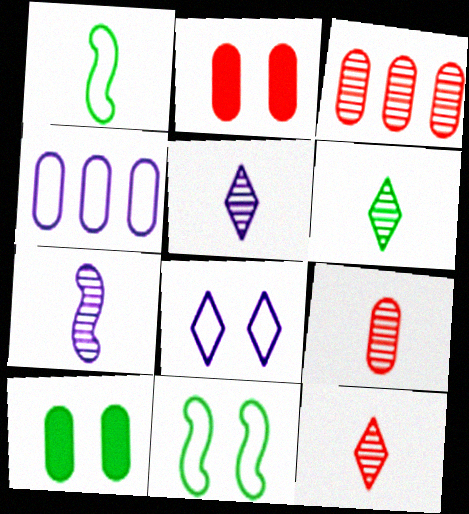[[4, 9, 10], 
[5, 6, 12], 
[6, 7, 9]]